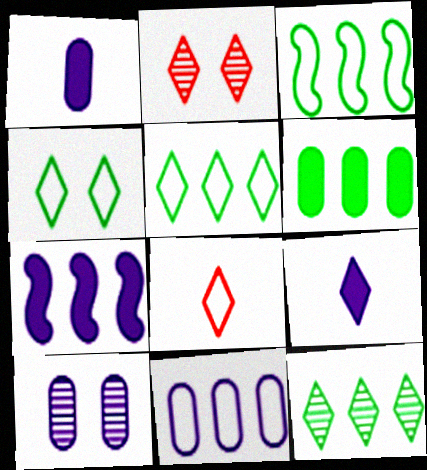[[1, 2, 3], 
[1, 10, 11], 
[2, 5, 9], 
[3, 6, 12]]